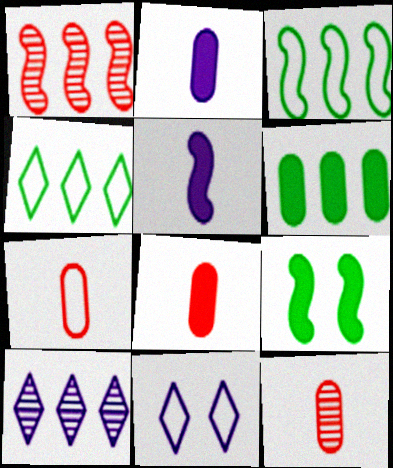[[3, 7, 11], 
[7, 8, 12], 
[7, 9, 10]]